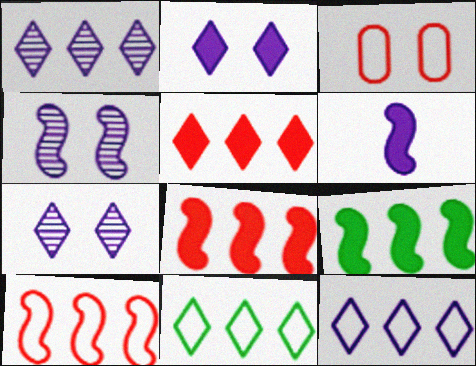[[1, 5, 11]]